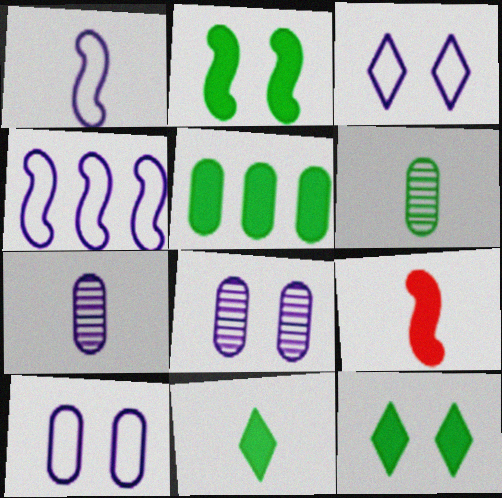[[2, 5, 11]]